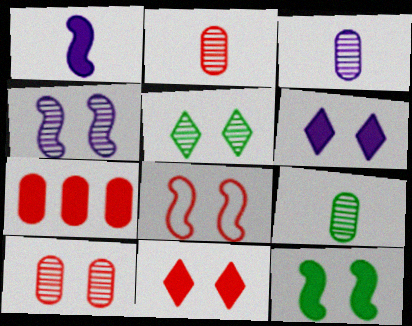[[2, 3, 9], 
[4, 5, 10], 
[4, 8, 12], 
[8, 10, 11]]